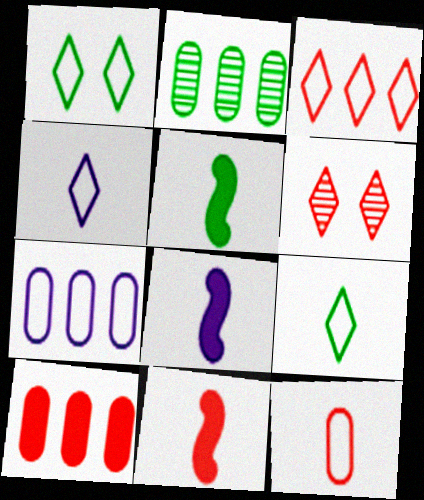[[1, 2, 5], 
[1, 3, 4], 
[2, 7, 10], 
[5, 6, 7], 
[5, 8, 11]]